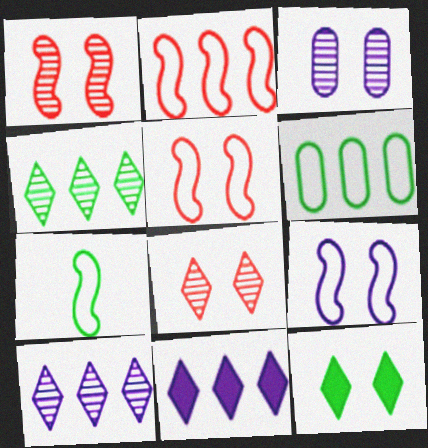[[2, 7, 9], 
[3, 5, 12]]